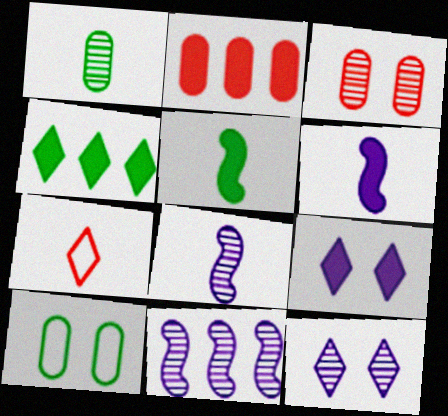[[1, 6, 7], 
[2, 5, 9], 
[4, 7, 12]]